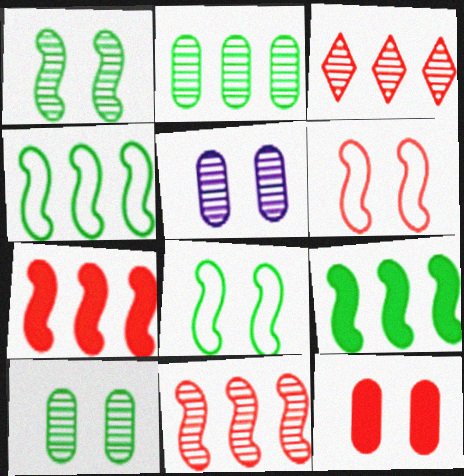[]